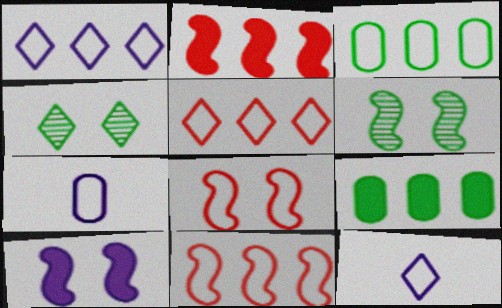[[1, 3, 11], 
[2, 4, 7], 
[3, 8, 12], 
[6, 8, 10]]